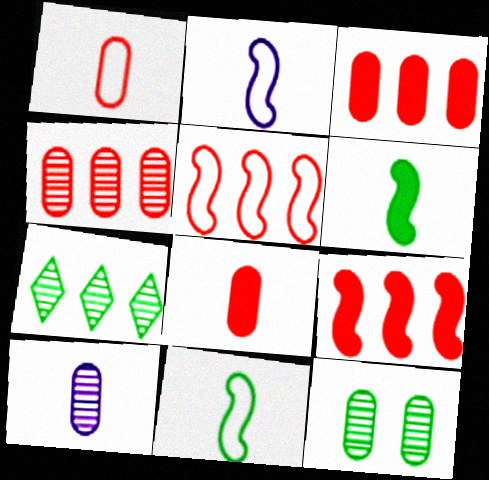[[4, 10, 12]]